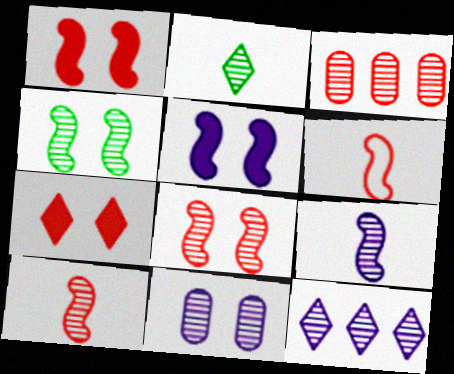[[3, 6, 7], 
[9, 11, 12]]